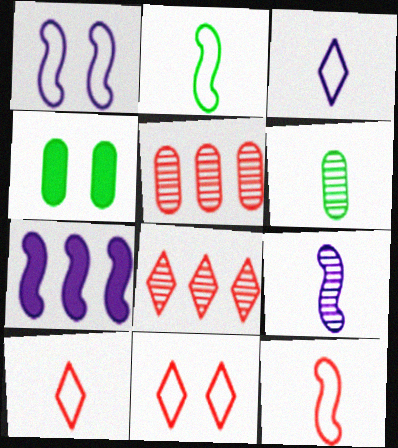[[1, 7, 9], 
[6, 7, 11]]